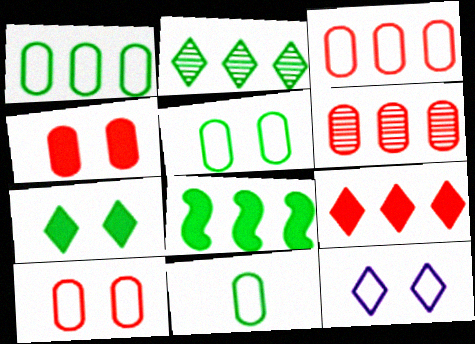[[1, 2, 8], 
[1, 5, 11]]